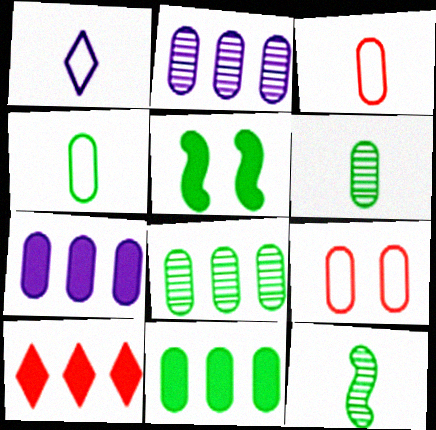[[6, 7, 9]]